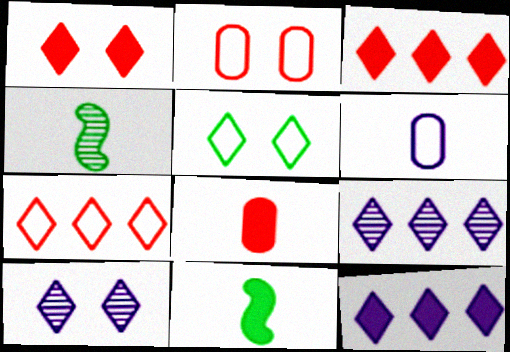[[1, 5, 10], 
[2, 4, 12], 
[2, 9, 11]]